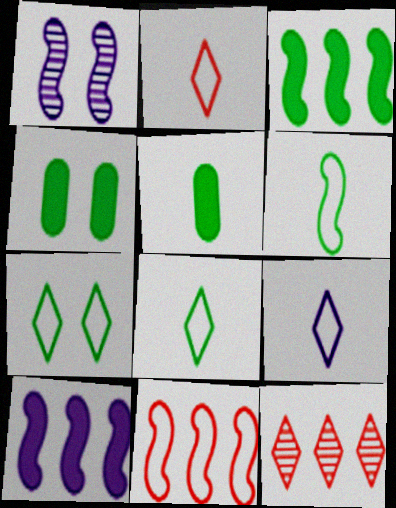[[2, 8, 9]]